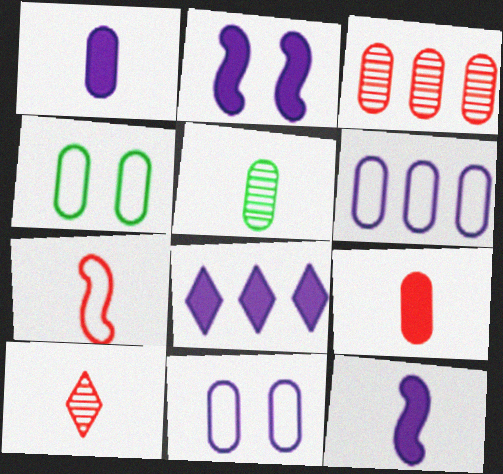[[1, 2, 8], 
[1, 3, 4], 
[7, 9, 10]]